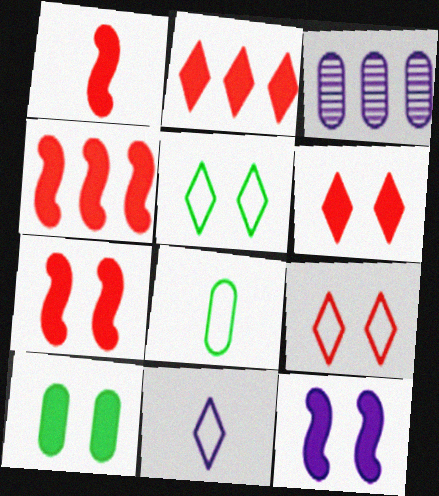[[1, 3, 5], 
[1, 4, 7], 
[3, 11, 12], 
[6, 10, 12]]